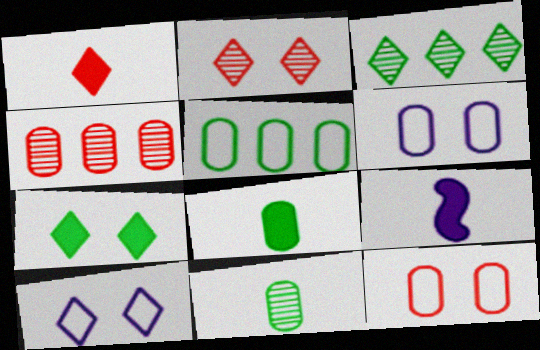[[1, 3, 10], 
[1, 8, 9], 
[2, 5, 9], 
[2, 7, 10], 
[3, 9, 12], 
[4, 6, 8]]